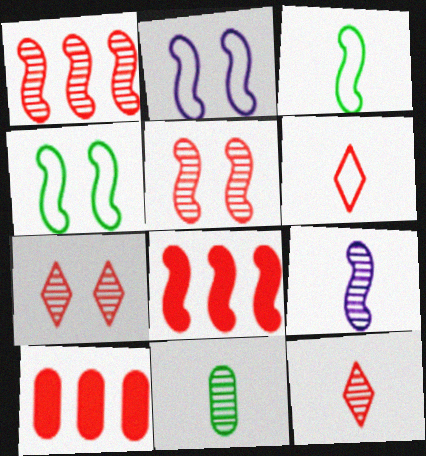[[4, 8, 9], 
[5, 6, 10], 
[9, 11, 12]]